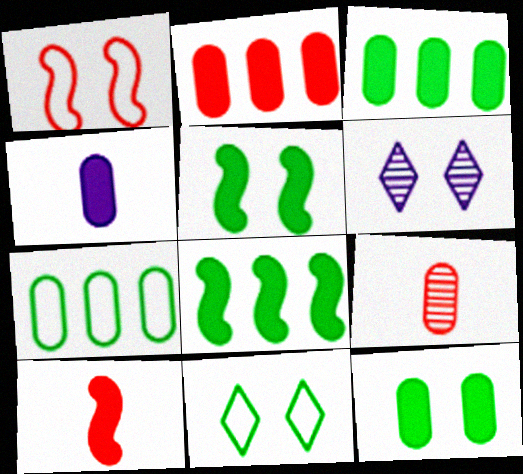[[1, 6, 12], 
[2, 4, 12], 
[6, 7, 10]]